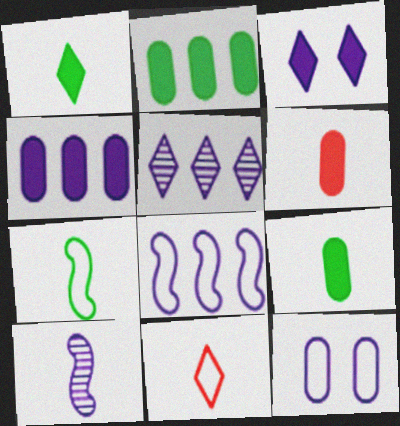[[4, 5, 8], 
[9, 10, 11]]